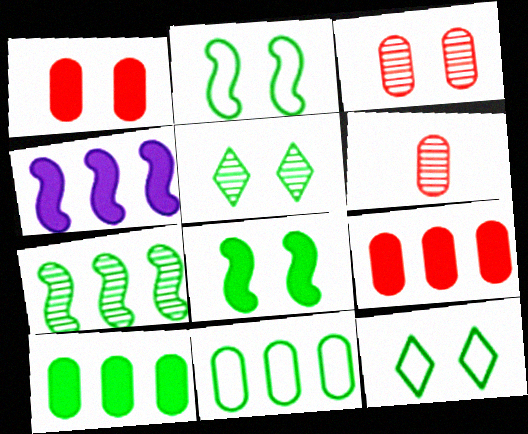[[4, 6, 12]]